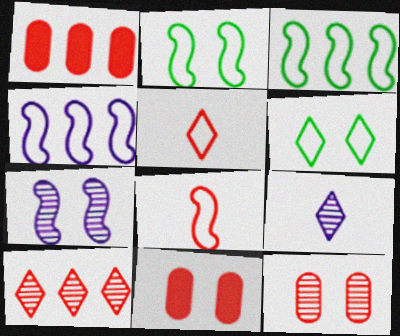[[1, 2, 9], 
[2, 4, 8], 
[3, 9, 11], 
[6, 7, 11], 
[8, 10, 11]]